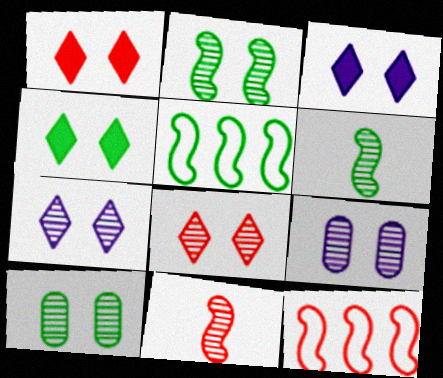[[1, 3, 4], 
[2, 8, 9]]